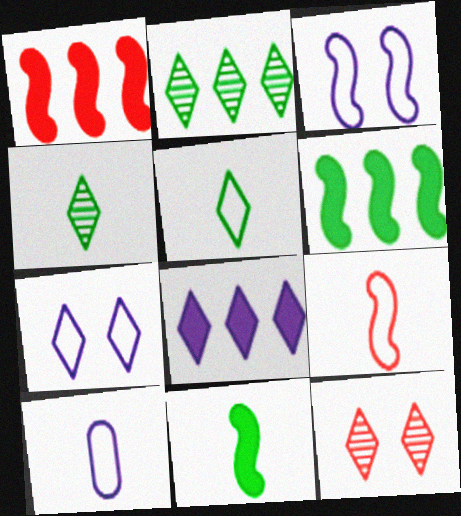[[5, 8, 12], 
[5, 9, 10], 
[6, 10, 12]]